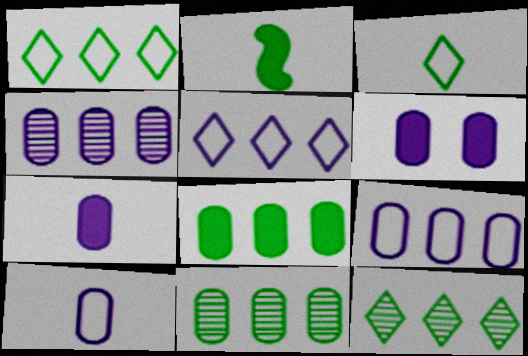[[4, 6, 10]]